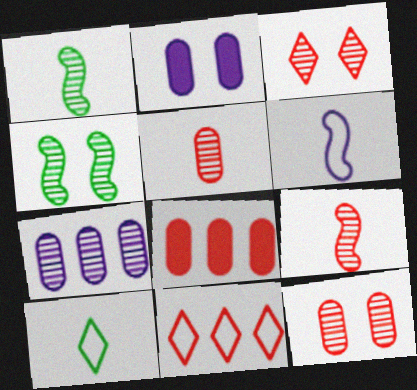[[1, 2, 11], 
[1, 3, 7]]